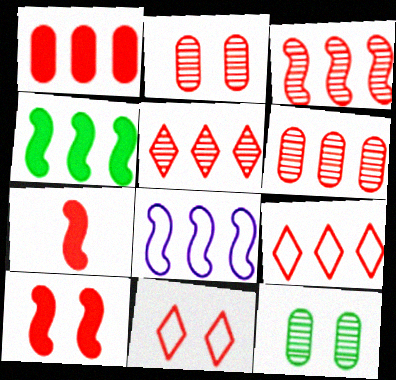[[1, 3, 9], 
[2, 7, 9], 
[2, 10, 11], 
[3, 4, 8], 
[3, 5, 6], 
[6, 7, 11]]